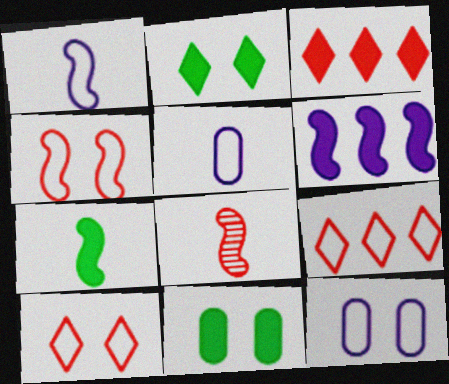[[1, 7, 8]]